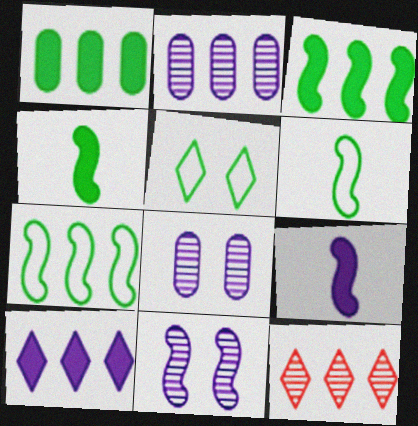[]